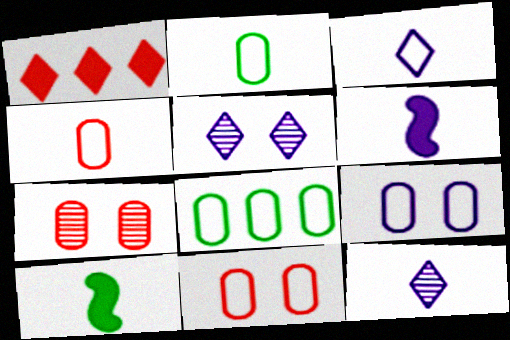[[4, 8, 9], 
[4, 10, 12]]